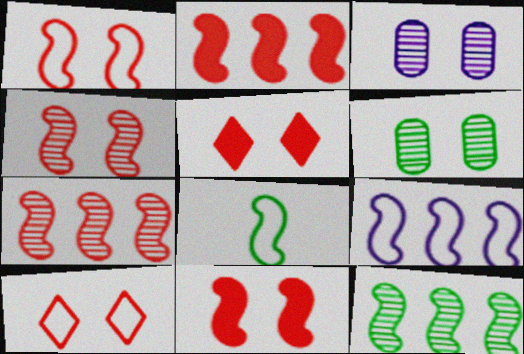[[1, 4, 11], 
[1, 8, 9], 
[2, 9, 12]]